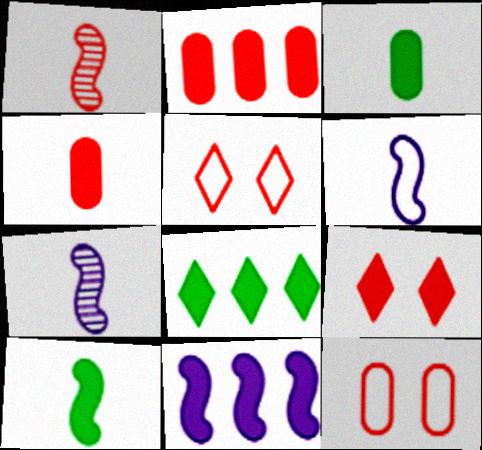[[1, 2, 5], 
[1, 6, 10], 
[2, 8, 11], 
[3, 9, 11], 
[7, 8, 12]]